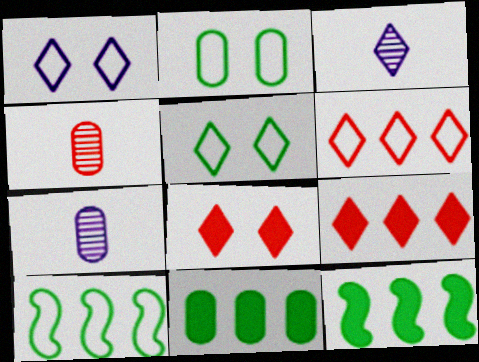[[1, 4, 12], 
[3, 5, 9], 
[7, 8, 10]]